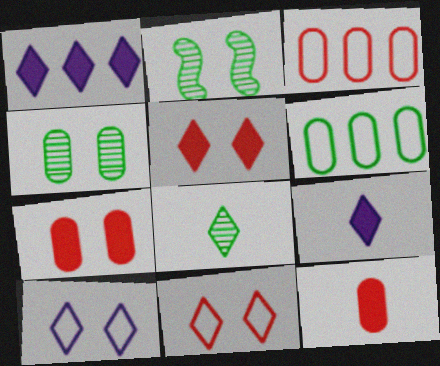[[1, 8, 11], 
[2, 3, 9], 
[2, 7, 10]]